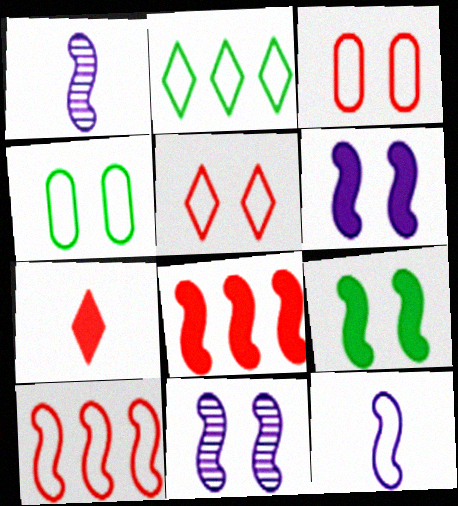[[1, 9, 10], 
[2, 3, 12]]